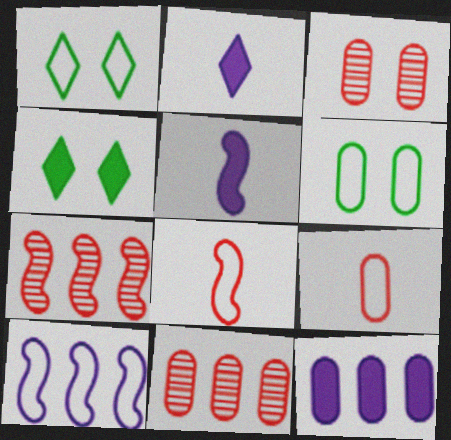[[1, 5, 11], 
[1, 9, 10], 
[2, 6, 7]]